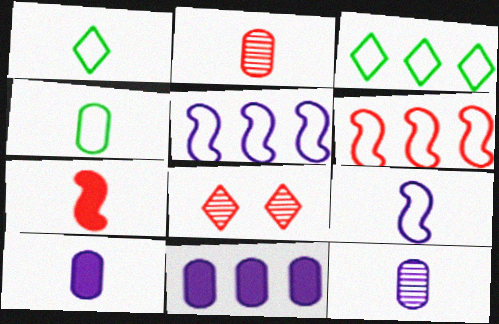[[1, 7, 12], 
[2, 4, 10]]